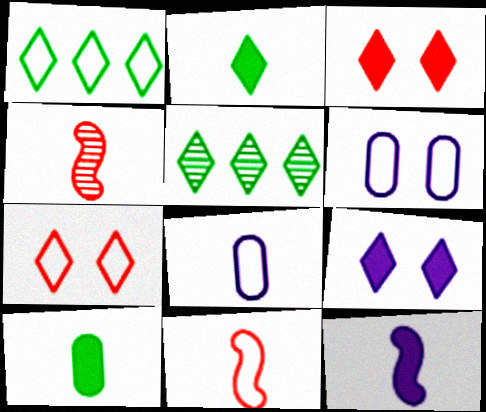[[1, 6, 11], 
[2, 4, 8]]